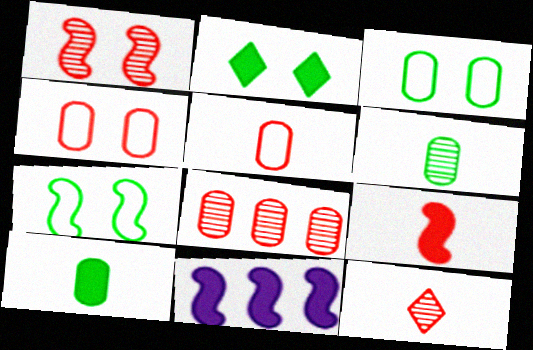[[1, 8, 12], 
[3, 11, 12], 
[5, 9, 12]]